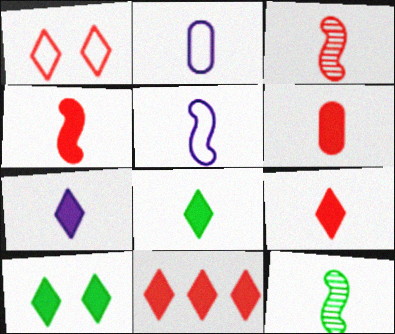[[2, 3, 8], 
[2, 9, 12], 
[4, 5, 12], 
[4, 6, 9], 
[7, 8, 9], 
[7, 10, 11]]